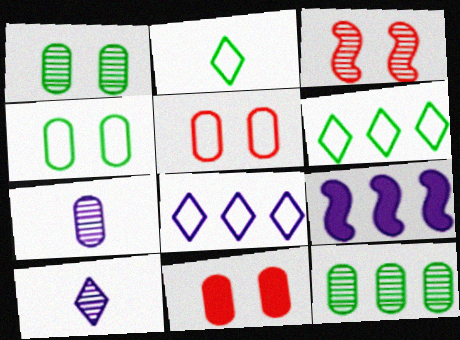[[3, 10, 12]]